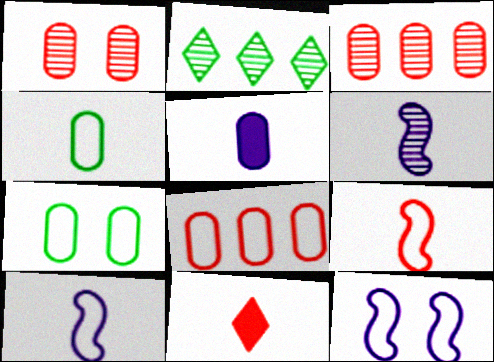[[1, 2, 6], 
[3, 5, 7], 
[4, 6, 11]]